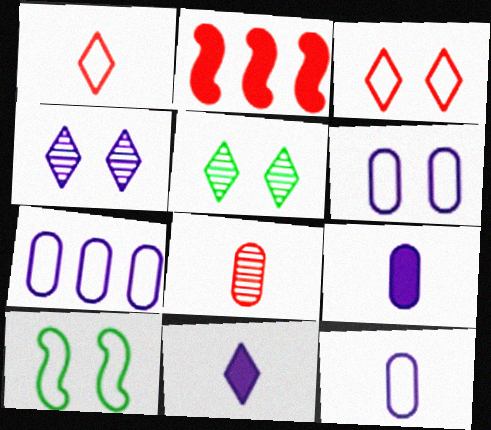[[1, 7, 10], 
[2, 3, 8], 
[2, 5, 12], 
[3, 6, 10], 
[6, 7, 12]]